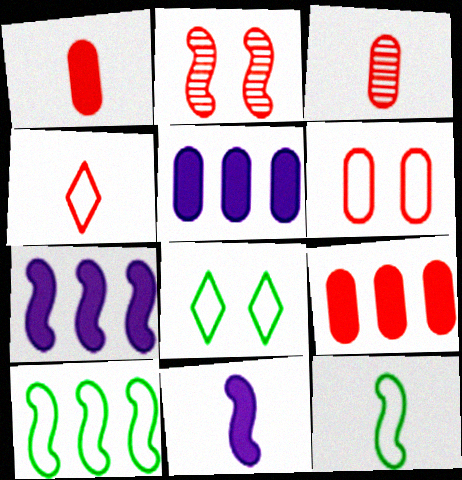[[2, 4, 9], 
[2, 7, 12], 
[2, 10, 11], 
[3, 6, 9], 
[3, 7, 8]]